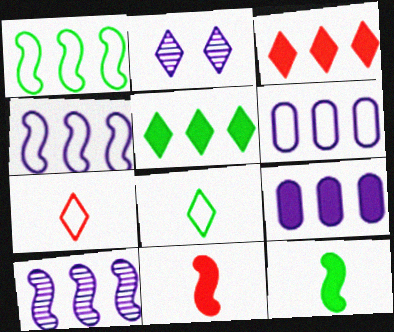[[2, 3, 8], 
[2, 5, 7]]